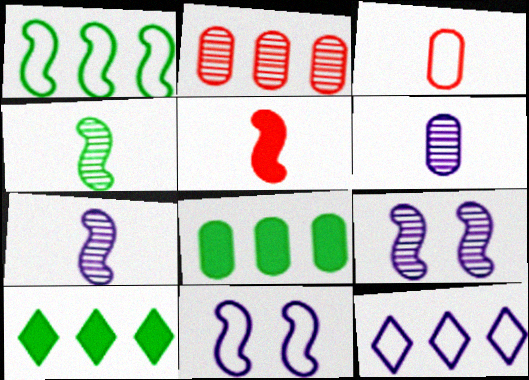[[1, 5, 9], 
[3, 9, 10]]